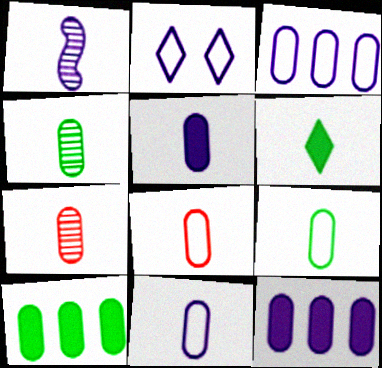[[1, 2, 12], 
[1, 6, 8], 
[4, 5, 8], 
[5, 7, 9], 
[8, 9, 11]]